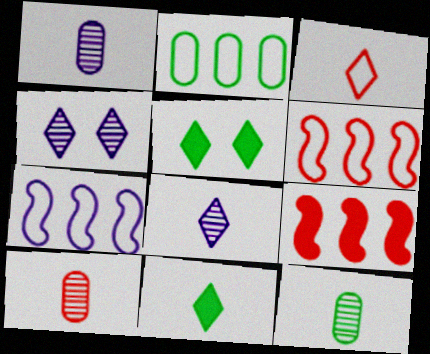[[1, 5, 6], 
[1, 10, 12], 
[3, 8, 11], 
[5, 7, 10]]